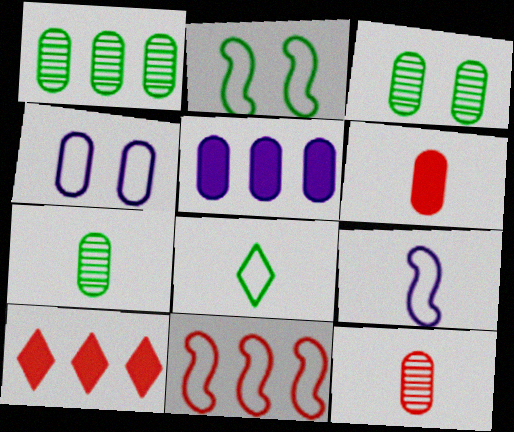[[1, 3, 7], 
[1, 4, 6], 
[2, 9, 11], 
[3, 9, 10], 
[4, 8, 11]]